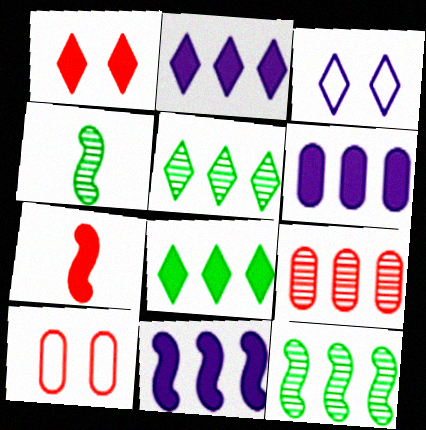[[2, 4, 10], 
[2, 6, 11]]